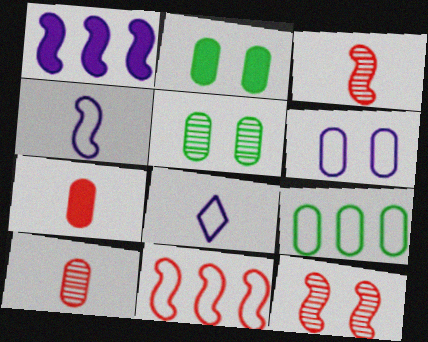[]